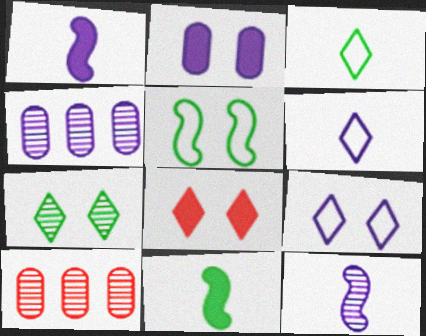[[1, 4, 9], 
[7, 8, 9], 
[7, 10, 12], 
[9, 10, 11]]